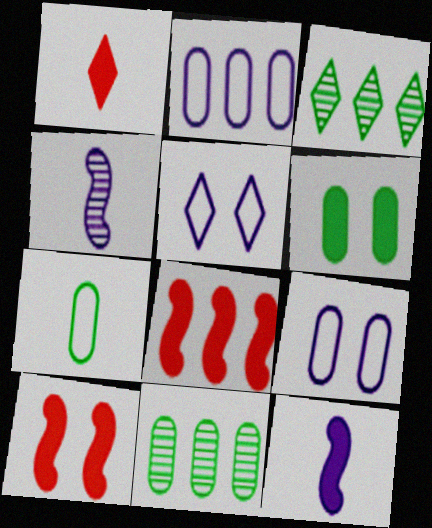[[1, 3, 5], 
[1, 4, 7], 
[2, 3, 8], 
[6, 7, 11]]